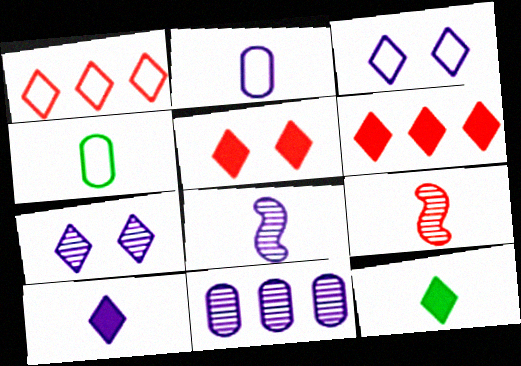[[1, 7, 12], 
[2, 8, 10], 
[2, 9, 12], 
[4, 9, 10], 
[7, 8, 11]]